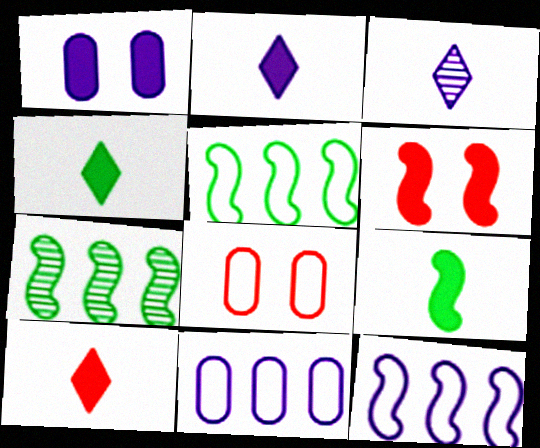[[1, 3, 12], 
[2, 4, 10], 
[2, 7, 8]]